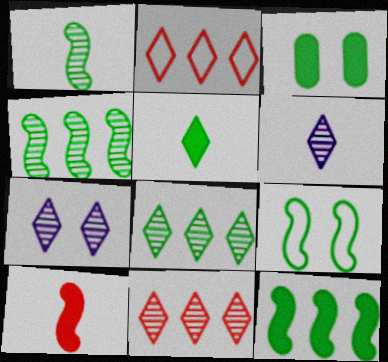[[1, 9, 12], 
[2, 5, 7], 
[3, 5, 12]]